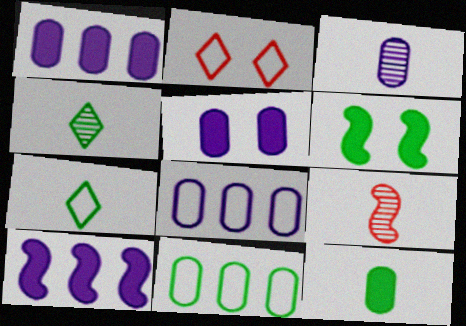[[3, 4, 9], 
[3, 5, 8], 
[4, 6, 11]]